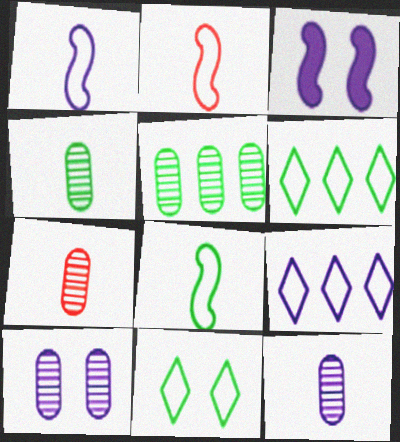[[1, 2, 8], 
[3, 6, 7], 
[3, 9, 12], 
[4, 7, 12], 
[5, 7, 10]]